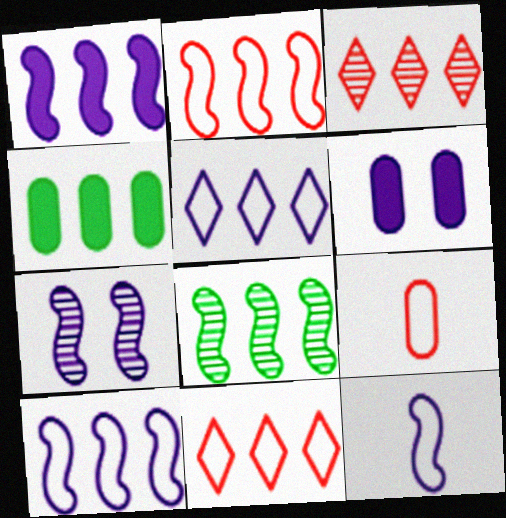[[1, 2, 8], 
[1, 7, 12], 
[3, 4, 10]]